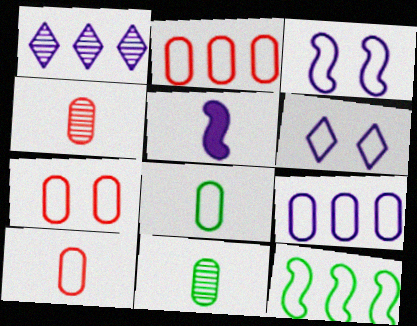[[2, 7, 10], 
[6, 10, 12], 
[7, 8, 9]]